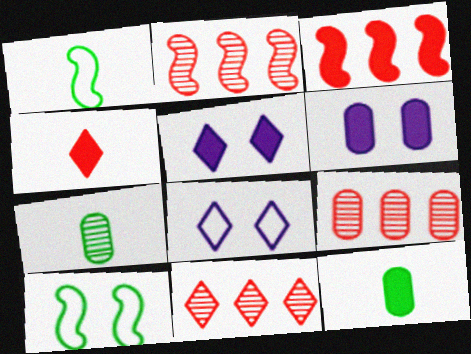[[1, 5, 9], 
[1, 6, 11], 
[2, 8, 12], 
[2, 9, 11], 
[3, 5, 12], 
[3, 7, 8]]